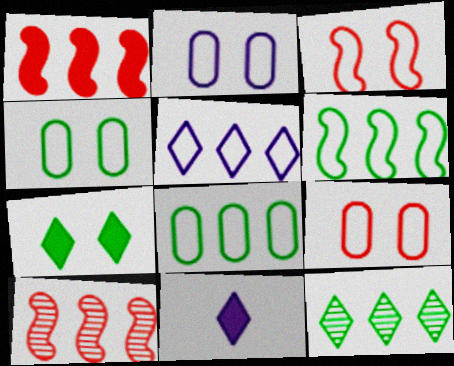[[2, 4, 9], 
[4, 10, 11]]